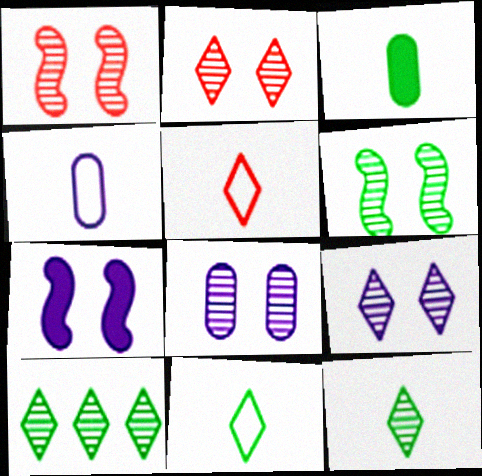[[2, 6, 8]]